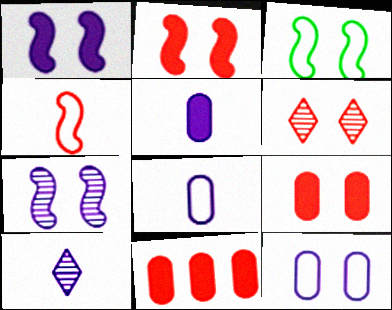[[2, 3, 7], 
[3, 10, 11], 
[4, 6, 11]]